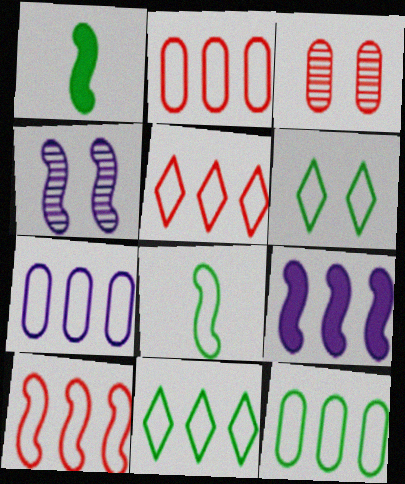[[1, 4, 10], 
[2, 5, 10], 
[2, 7, 12], 
[6, 8, 12], 
[7, 10, 11]]